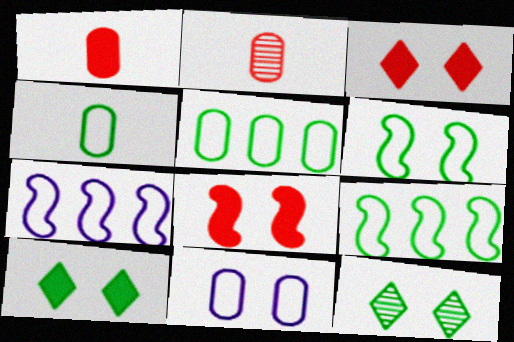[[1, 7, 12], 
[2, 7, 10], 
[8, 11, 12]]